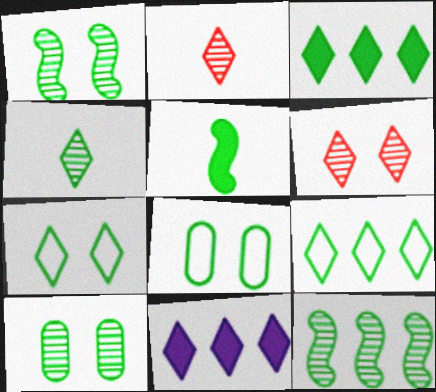[[2, 7, 11], 
[3, 4, 7], 
[4, 10, 12], 
[5, 9, 10]]